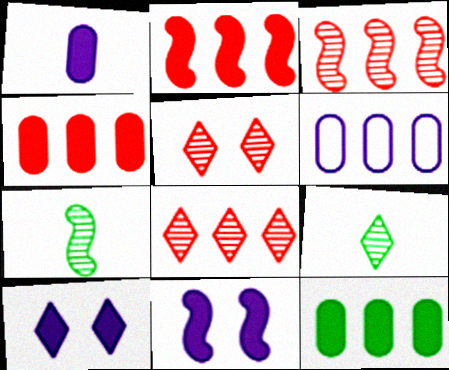[]